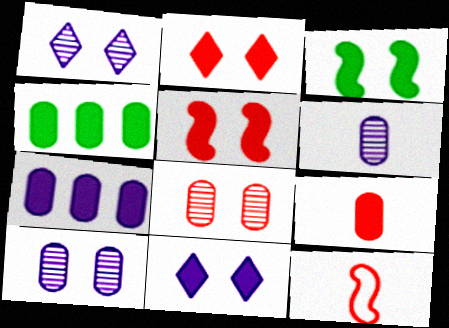[[1, 4, 12]]